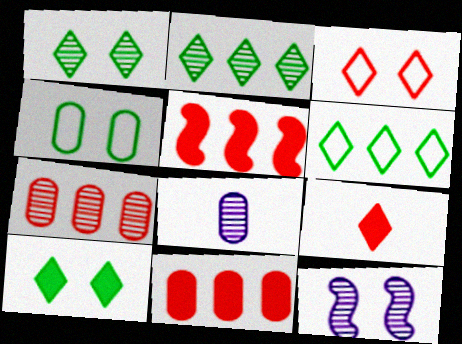[[4, 8, 11]]